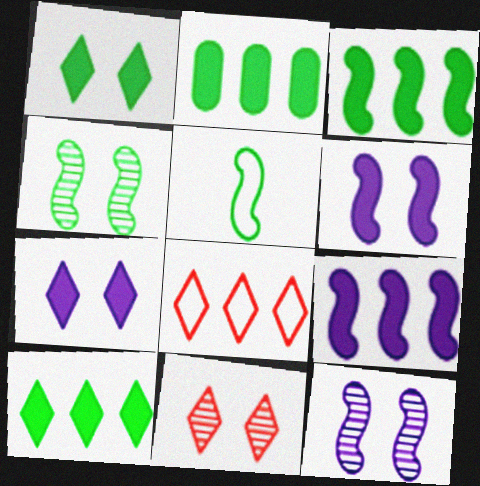[[2, 3, 10], 
[3, 4, 5]]